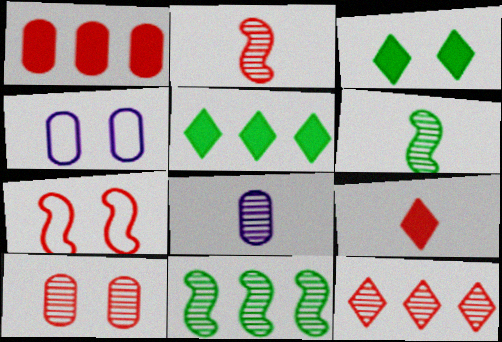[[2, 4, 5], 
[2, 10, 12], 
[4, 9, 11], 
[5, 7, 8]]